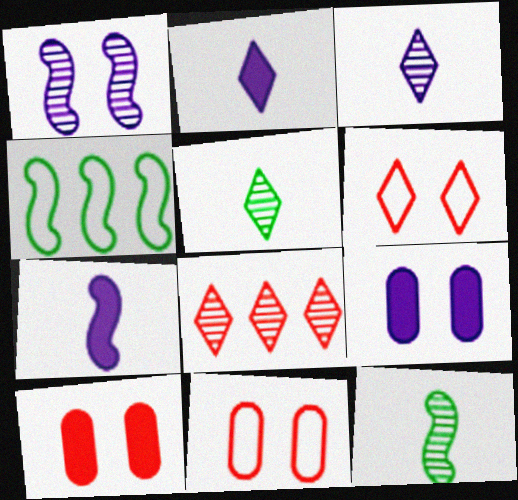[[3, 4, 10]]